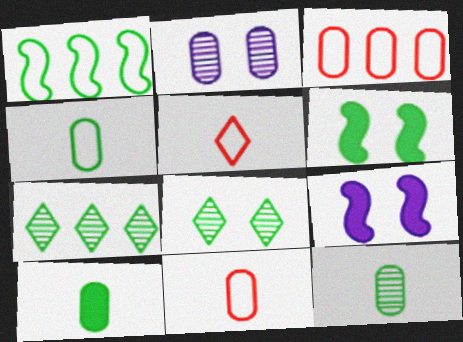[[1, 8, 10], 
[2, 3, 10], 
[4, 6, 7], 
[4, 10, 12], 
[7, 9, 11]]